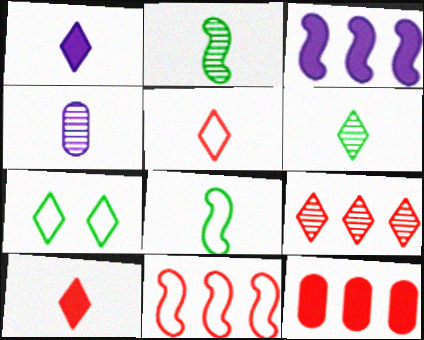[[1, 5, 6], 
[1, 7, 9], 
[4, 8, 10], 
[9, 11, 12]]